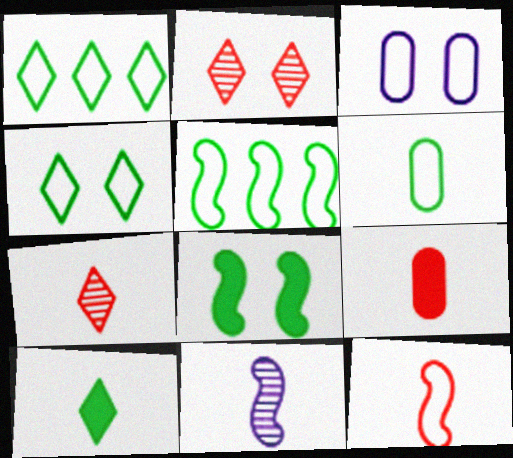[[1, 3, 12], 
[2, 3, 8], 
[4, 5, 6], 
[7, 9, 12]]